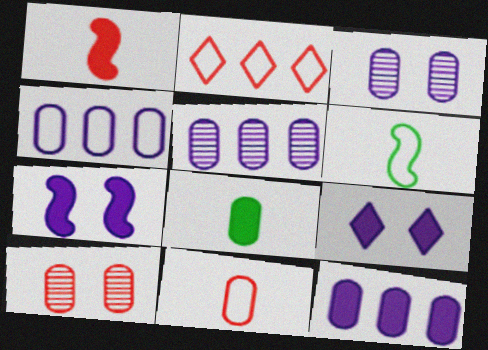[[1, 2, 10], 
[4, 5, 12], 
[4, 8, 10]]